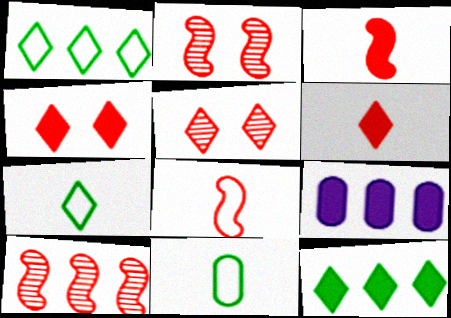[[1, 9, 10], 
[2, 7, 9]]